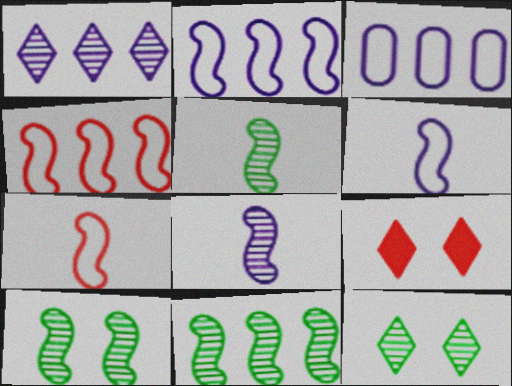[[3, 5, 9], 
[5, 10, 11]]